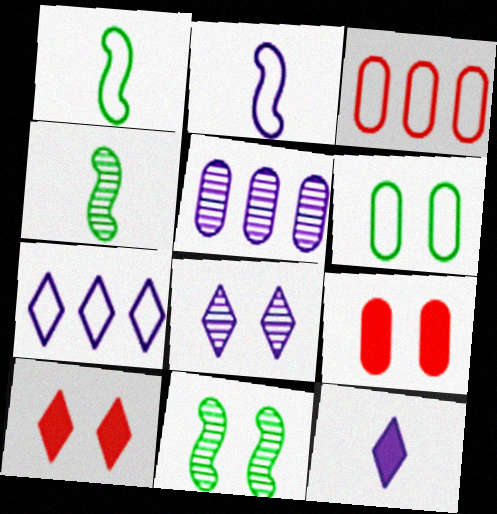[[1, 5, 10], 
[3, 11, 12], 
[4, 7, 9], 
[7, 8, 12]]